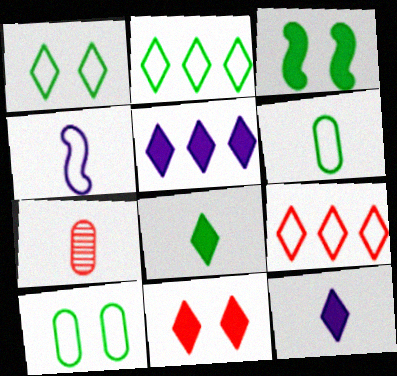[[4, 7, 8], 
[4, 9, 10], 
[5, 8, 11]]